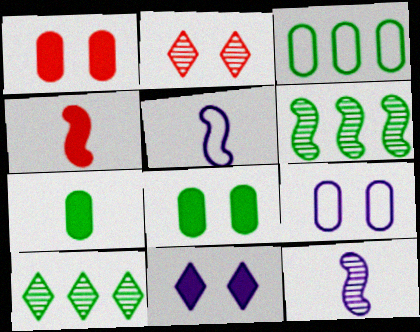[[1, 5, 10], 
[4, 9, 10]]